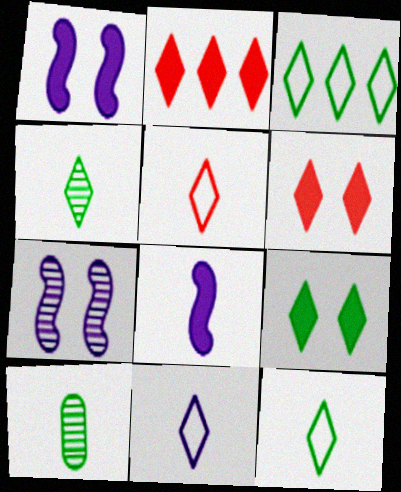[[3, 4, 9], 
[5, 8, 10], 
[5, 11, 12]]